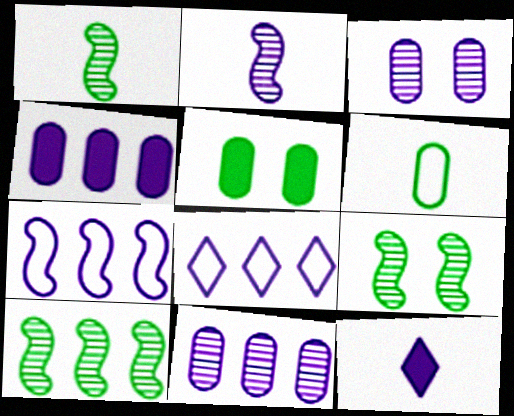[[1, 9, 10], 
[3, 7, 12]]